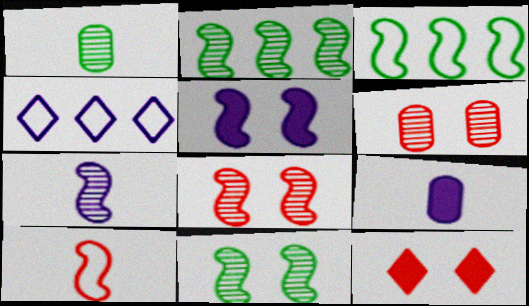[[2, 5, 10], 
[2, 7, 8]]